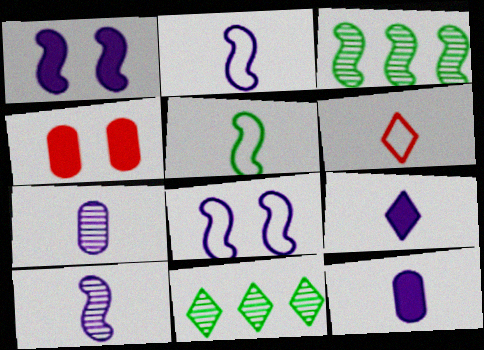[[2, 4, 11], 
[2, 7, 9]]